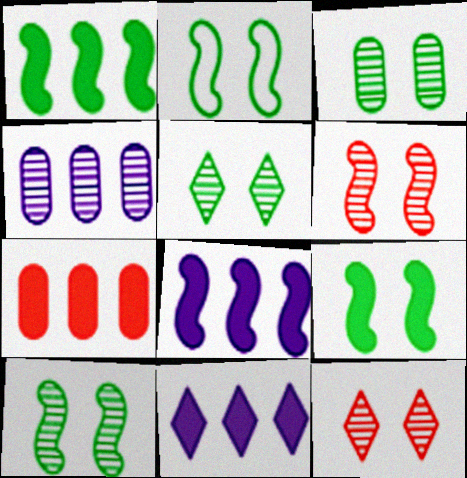[[1, 7, 11], 
[2, 9, 10], 
[3, 5, 10]]